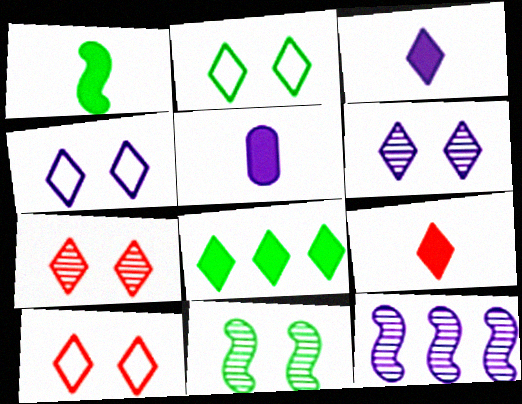[[1, 5, 9], 
[2, 4, 10], 
[4, 5, 12]]